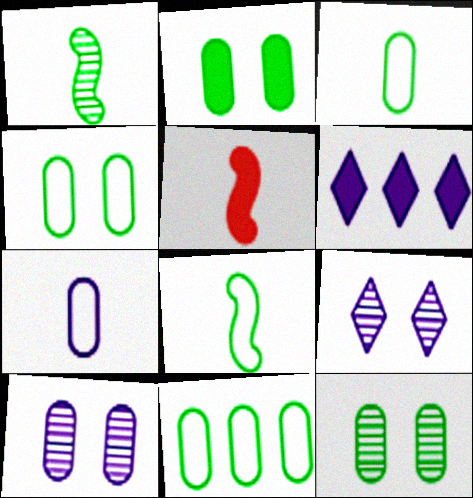[[2, 4, 12], 
[2, 5, 6], 
[3, 4, 11], 
[5, 9, 11]]